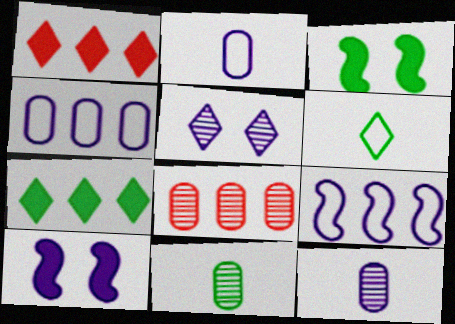[[1, 5, 6], 
[6, 8, 10], 
[7, 8, 9]]